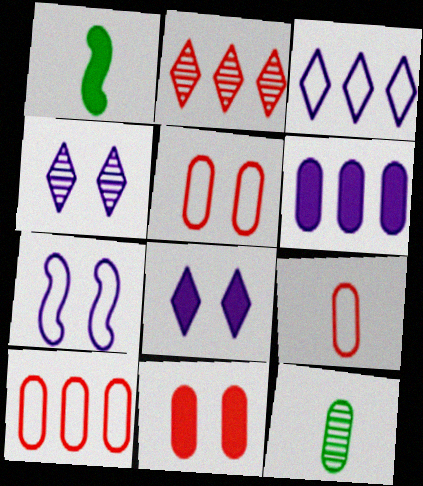[[1, 4, 10], 
[5, 6, 12], 
[5, 9, 10]]